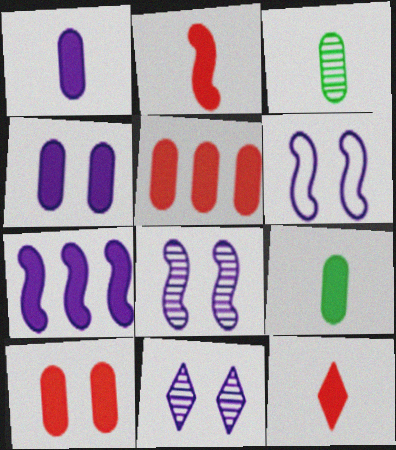[[4, 5, 9], 
[4, 6, 11]]